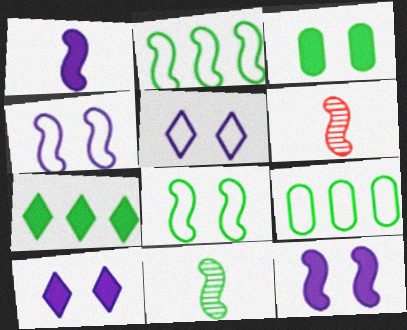[[2, 6, 12], 
[6, 9, 10]]